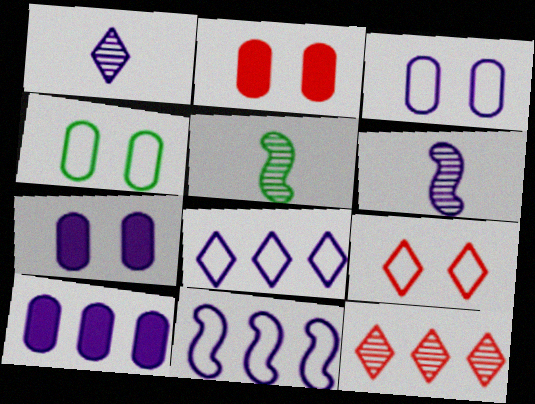[[1, 7, 11], 
[2, 5, 8], 
[5, 9, 10], 
[6, 7, 8]]